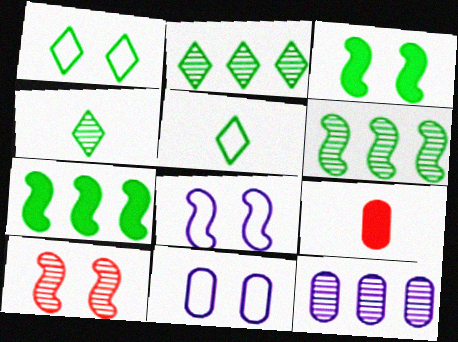[[2, 8, 9], 
[3, 8, 10], 
[4, 10, 12]]